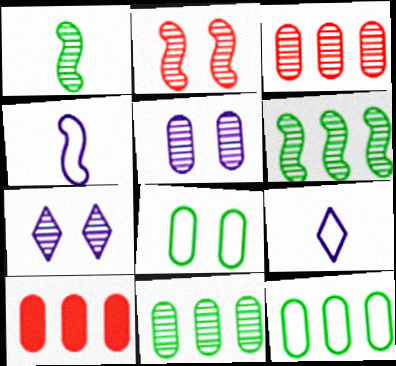[[1, 3, 7]]